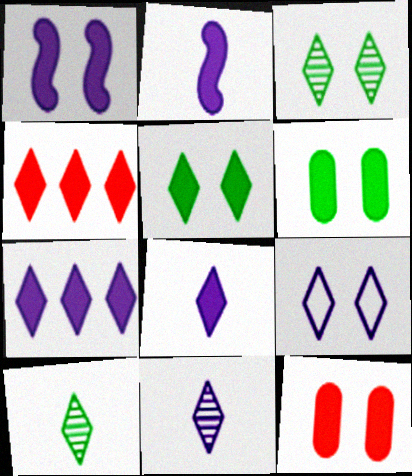[[1, 5, 12], 
[2, 4, 6], 
[4, 5, 8], 
[4, 9, 10], 
[7, 9, 11]]